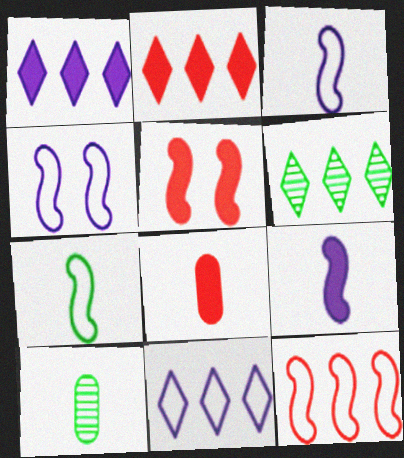[[2, 4, 10], 
[2, 5, 8], 
[2, 6, 11], 
[4, 6, 8], 
[4, 7, 12], 
[5, 10, 11]]